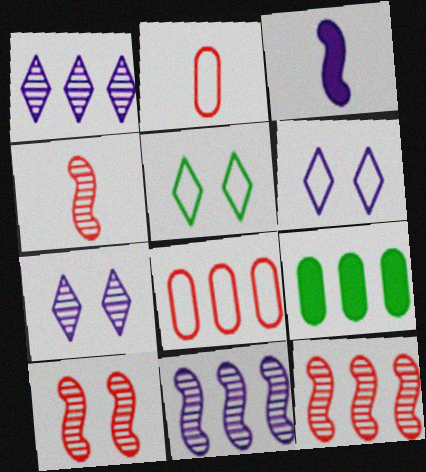[[4, 6, 9], 
[4, 10, 12]]